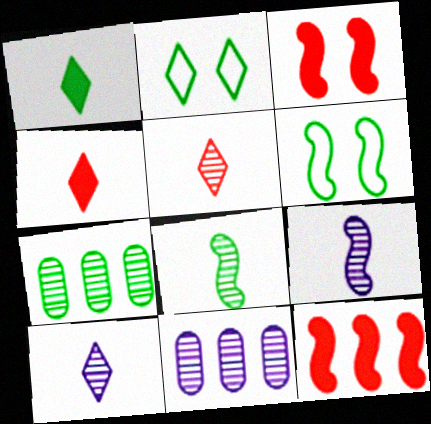[[1, 6, 7], 
[4, 6, 11], 
[6, 9, 12]]